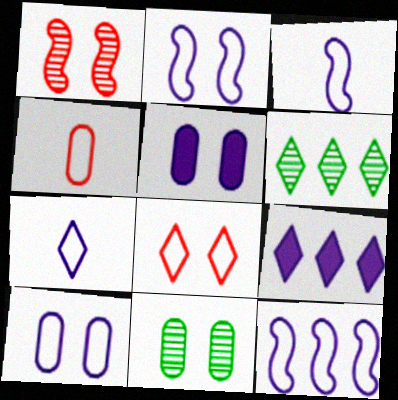[[2, 3, 12], 
[7, 10, 12]]